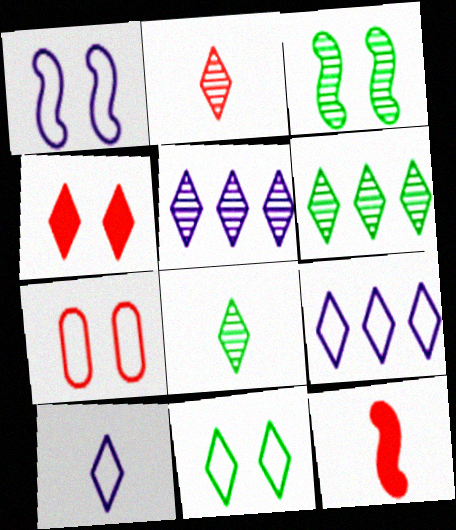[[1, 7, 11], 
[4, 6, 10], 
[4, 8, 9]]